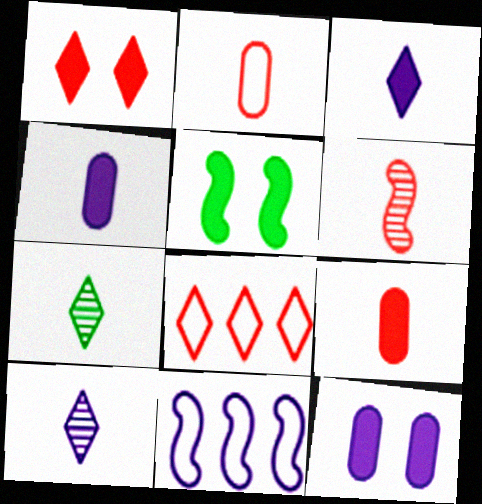[[1, 5, 12], 
[5, 6, 11], 
[10, 11, 12]]